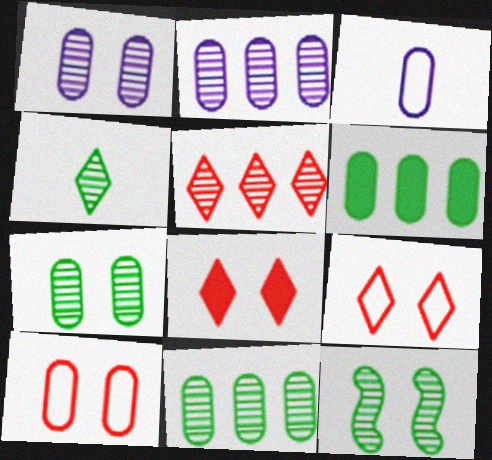[[4, 11, 12]]